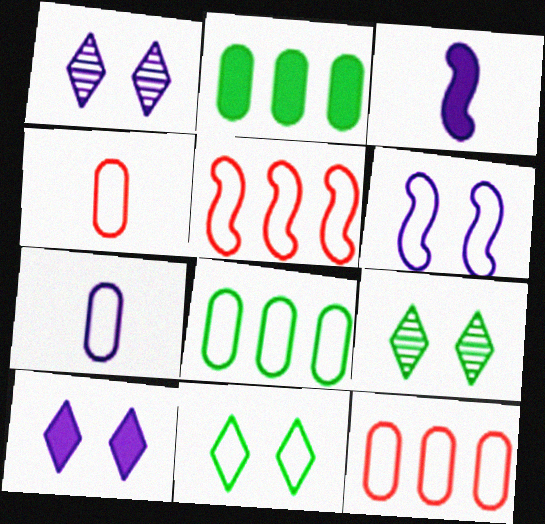[[3, 9, 12], 
[5, 7, 11]]